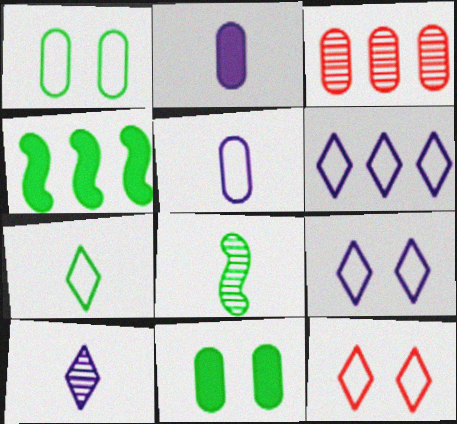[[1, 2, 3], 
[3, 4, 6], 
[3, 5, 11], 
[6, 7, 12]]